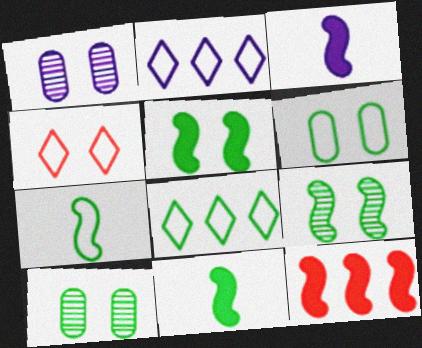[[1, 2, 3], 
[1, 4, 5], 
[3, 5, 12], 
[6, 7, 8], 
[8, 10, 11]]